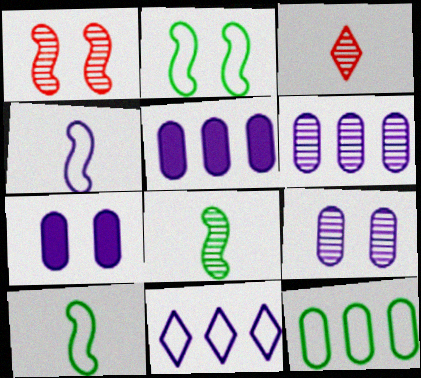[[2, 3, 5]]